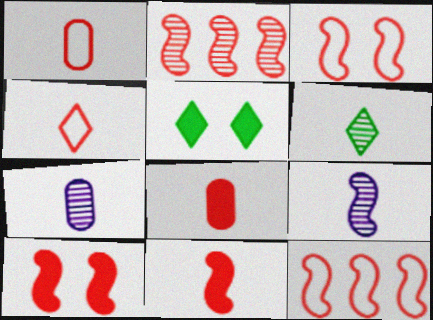[[2, 3, 11], 
[5, 7, 12]]